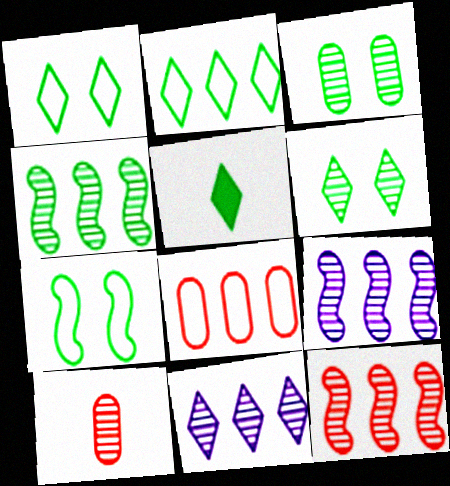[[2, 5, 6], 
[4, 9, 12], 
[6, 9, 10]]